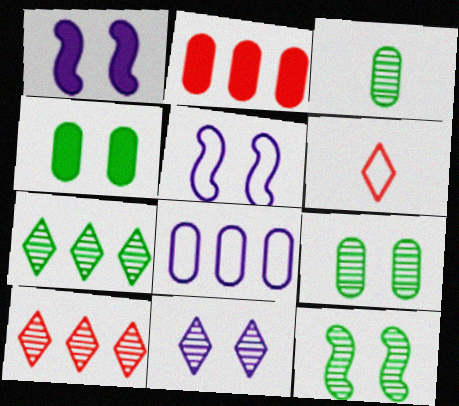[[3, 7, 12]]